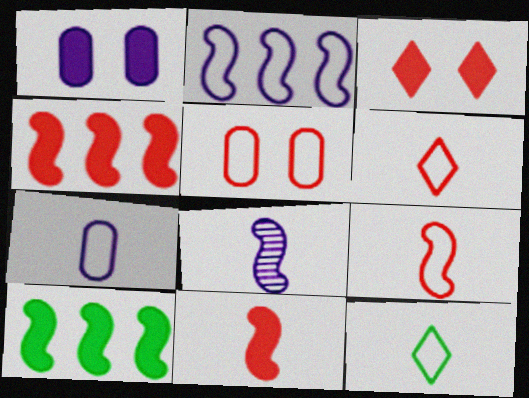[[2, 5, 12], 
[7, 9, 12]]